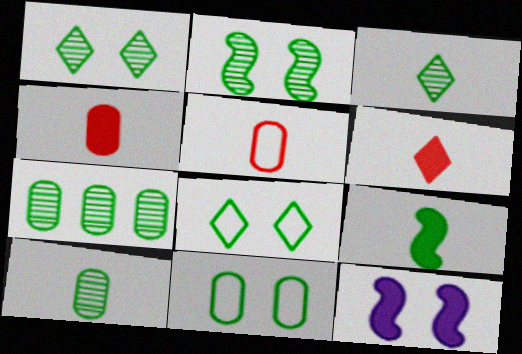[[2, 3, 7], 
[7, 8, 9]]